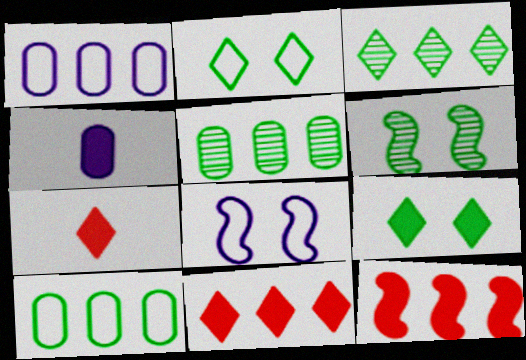[[1, 3, 12], 
[1, 6, 7], 
[4, 9, 12], 
[5, 7, 8]]